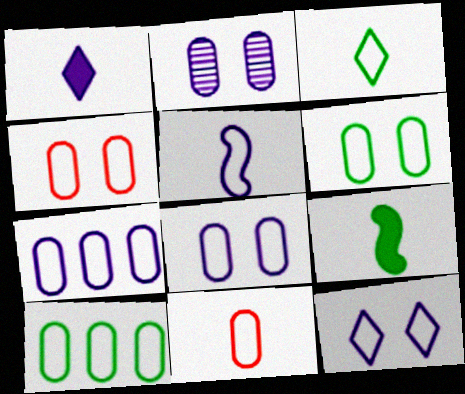[[3, 5, 11], 
[4, 6, 8], 
[5, 7, 12], 
[6, 7, 11], 
[8, 10, 11]]